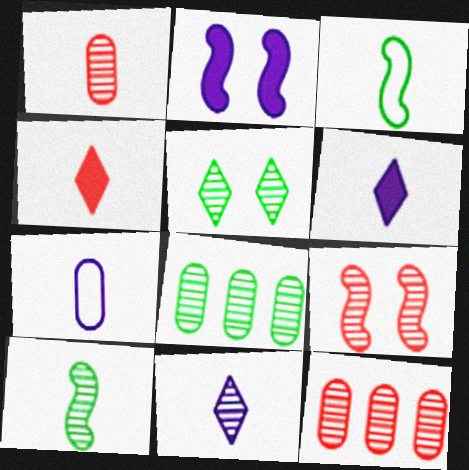[[1, 3, 6], 
[1, 10, 11], 
[4, 7, 10], 
[5, 8, 10], 
[8, 9, 11]]